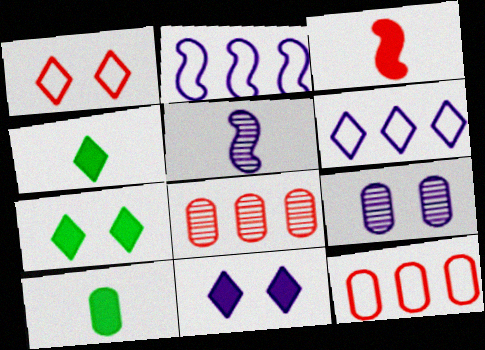[[1, 3, 8], 
[5, 7, 12], 
[9, 10, 12]]